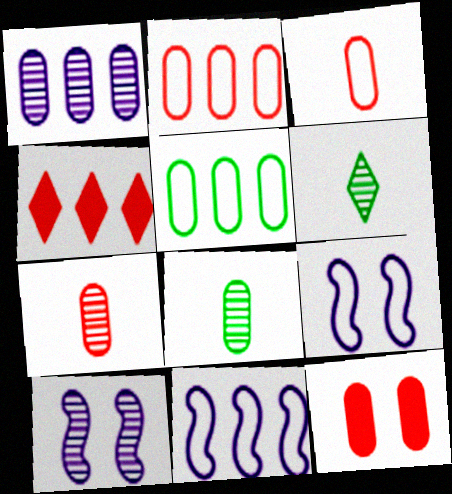[[2, 7, 12], 
[4, 8, 9], 
[6, 11, 12]]